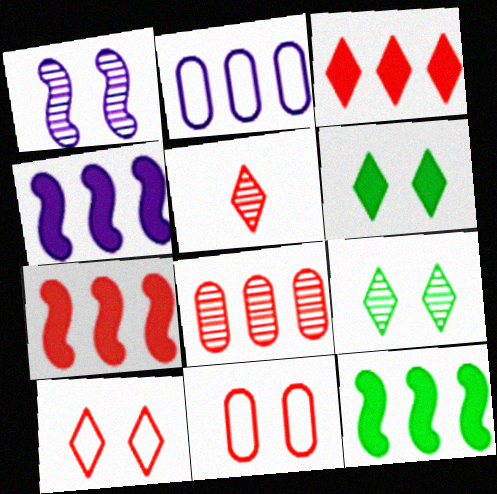[[1, 6, 11], 
[3, 5, 10], 
[4, 7, 12], 
[5, 7, 11]]